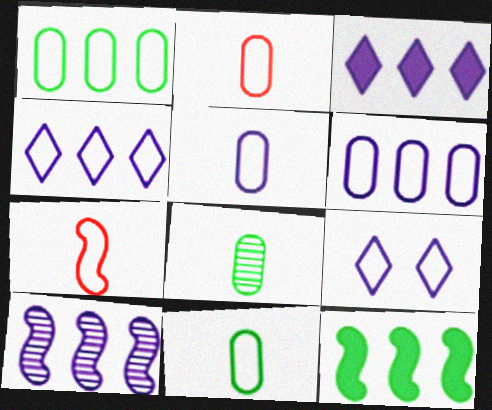[[1, 7, 9], 
[2, 5, 11], 
[3, 6, 10]]